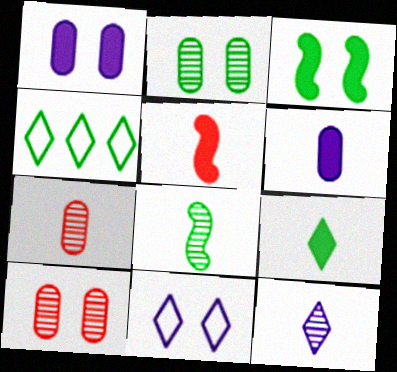[[3, 10, 11], 
[5, 6, 9], 
[7, 8, 12]]